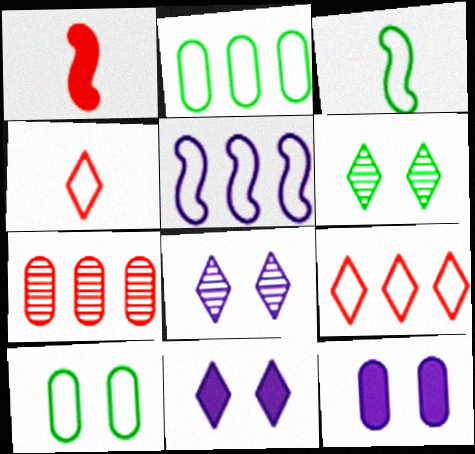[[1, 2, 8], 
[2, 5, 9], 
[3, 7, 11], 
[4, 5, 10]]